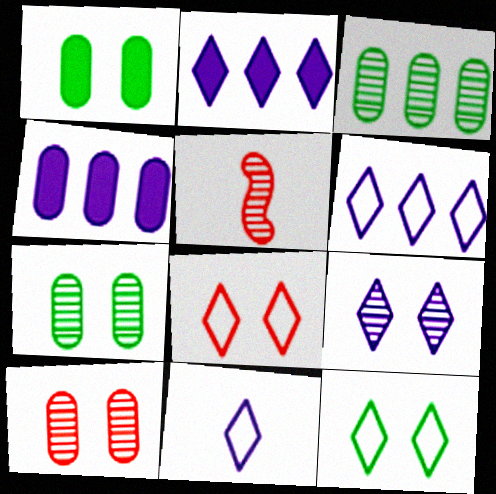[[1, 5, 6], 
[2, 9, 11], 
[3, 5, 9], 
[4, 5, 12]]